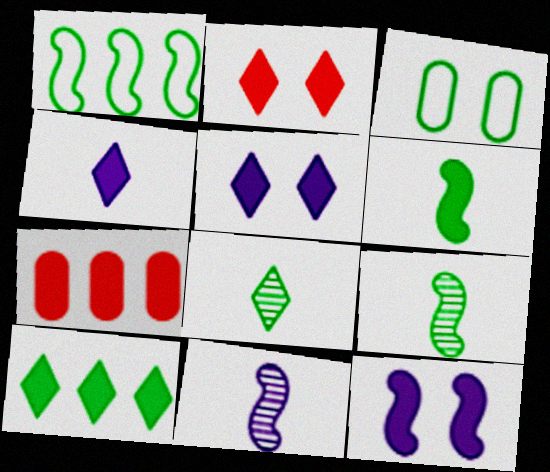[[2, 4, 10], 
[3, 9, 10], 
[5, 6, 7]]